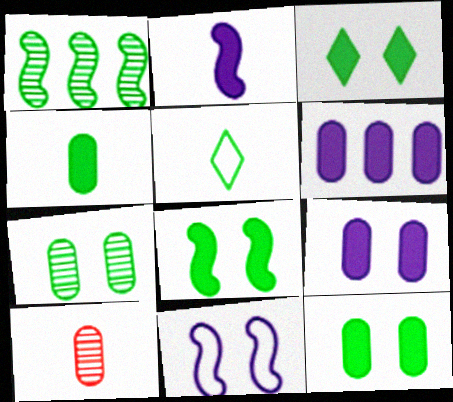[[1, 5, 12], 
[2, 5, 10], 
[3, 8, 12]]